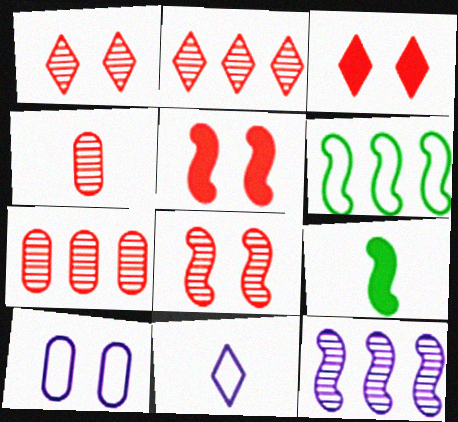[[2, 4, 8], 
[2, 9, 10], 
[4, 9, 11]]